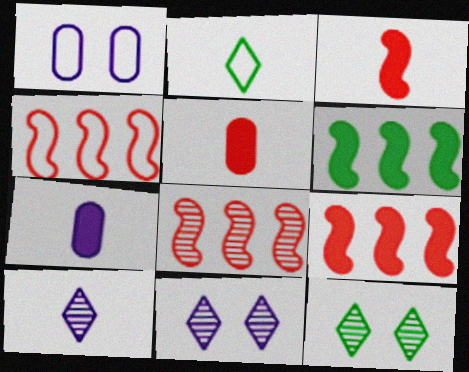[[1, 2, 4], 
[4, 7, 12], 
[4, 8, 9]]